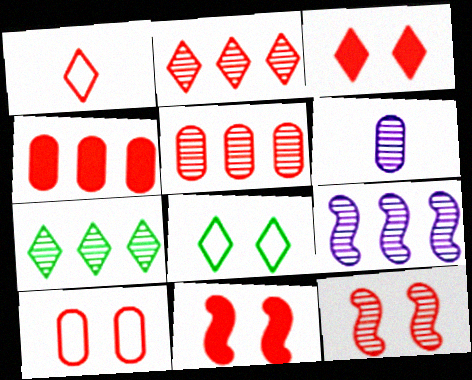[[1, 2, 3], 
[1, 4, 12], 
[1, 5, 11], 
[3, 10, 12], 
[5, 7, 9], 
[6, 7, 12]]